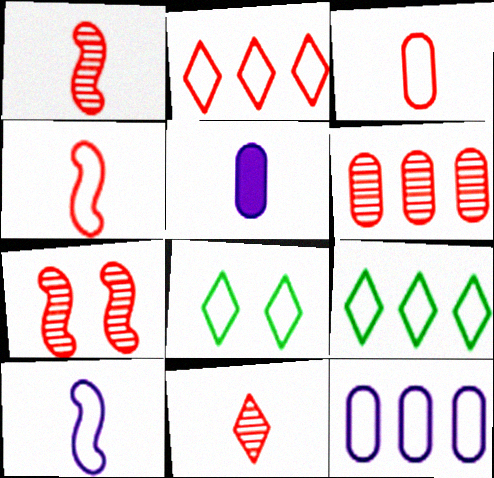[[4, 8, 12], 
[5, 7, 9], 
[6, 7, 11]]